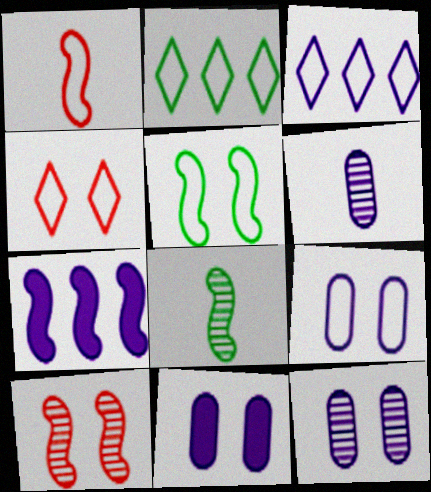[[1, 2, 9], 
[4, 5, 9], 
[9, 11, 12]]